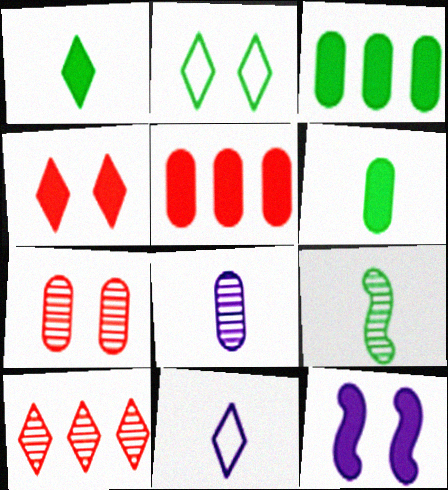[[1, 5, 12], 
[2, 3, 9], 
[2, 7, 12]]